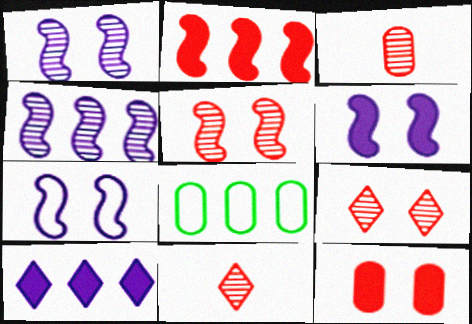[[1, 6, 7], 
[6, 8, 11]]